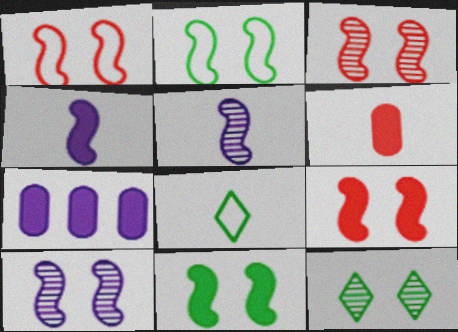[[1, 3, 9], 
[1, 10, 11], 
[2, 9, 10], 
[3, 7, 8], 
[5, 6, 8]]